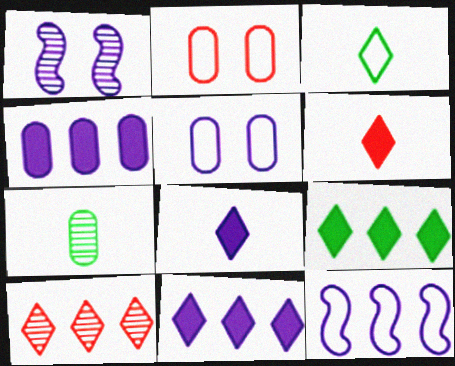[[1, 7, 10], 
[2, 3, 12], 
[2, 4, 7]]